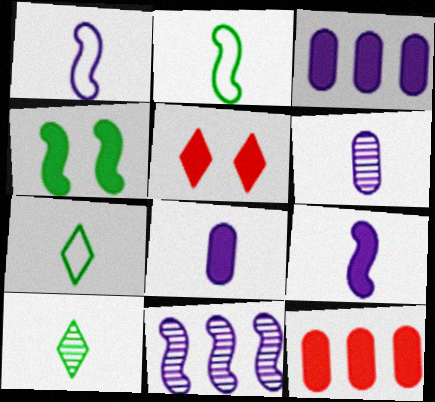[]